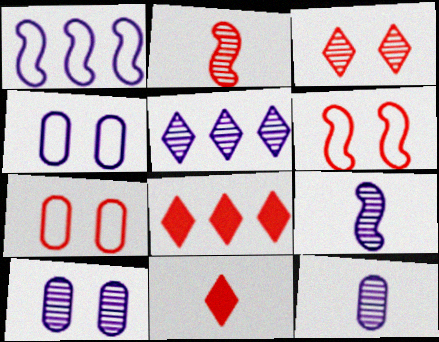[[2, 7, 8], 
[5, 9, 10]]